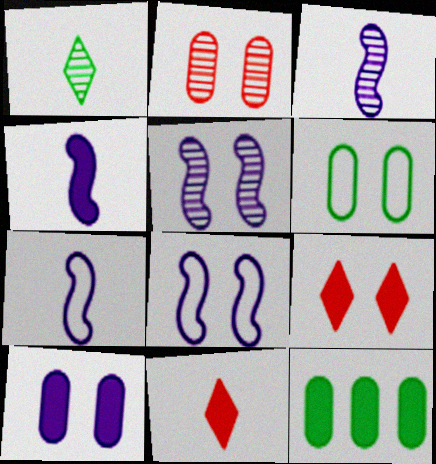[[2, 6, 10], 
[3, 4, 7], 
[4, 9, 12], 
[5, 6, 9]]